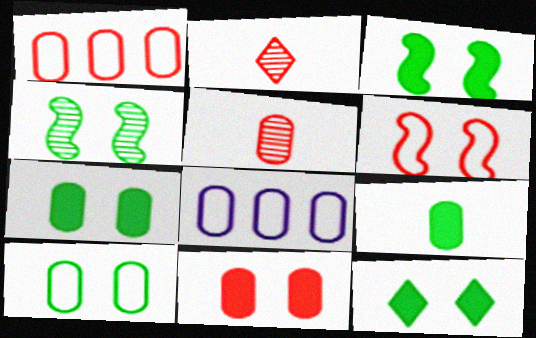[[1, 5, 11], 
[2, 3, 8], 
[3, 7, 12], 
[4, 10, 12], 
[5, 7, 8]]